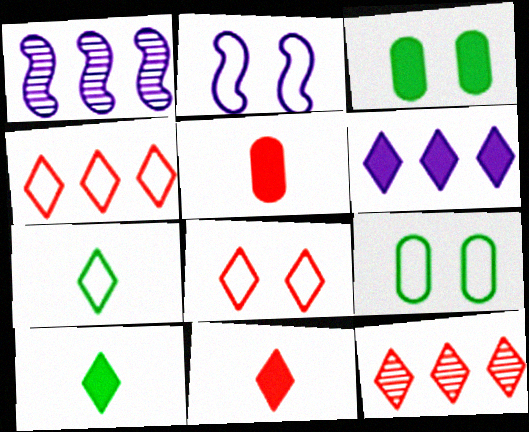[[1, 9, 11], 
[2, 8, 9], 
[8, 11, 12]]